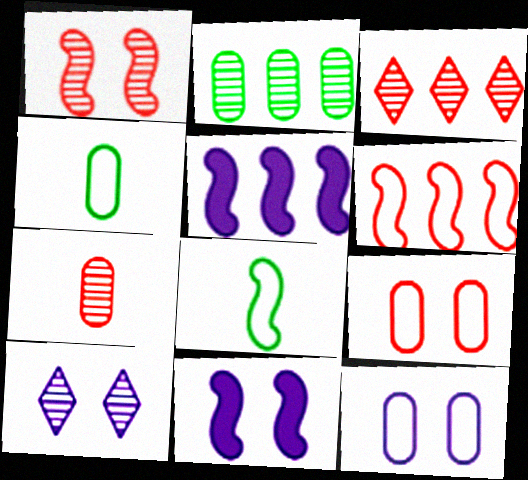[[1, 3, 7], 
[1, 5, 8], 
[3, 4, 11], 
[10, 11, 12]]